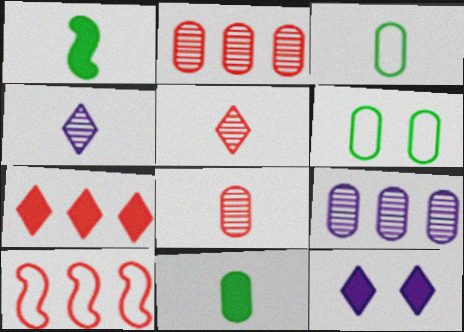[[2, 7, 10]]